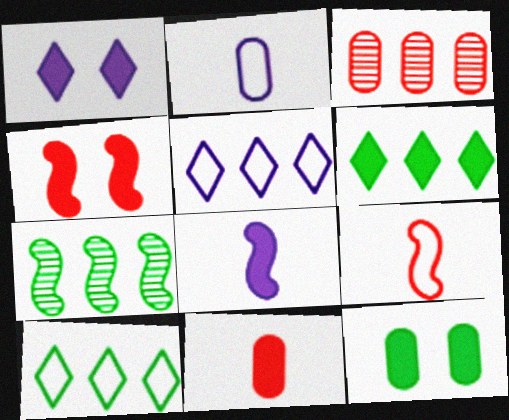[[1, 4, 12], 
[2, 3, 12]]